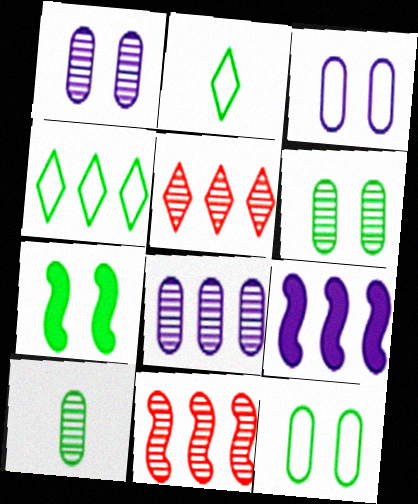[[4, 7, 10]]